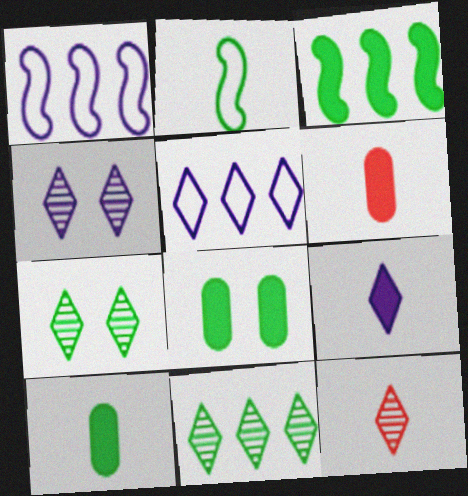[[1, 6, 7], 
[1, 8, 12], 
[2, 8, 11], 
[4, 5, 9], 
[4, 11, 12]]